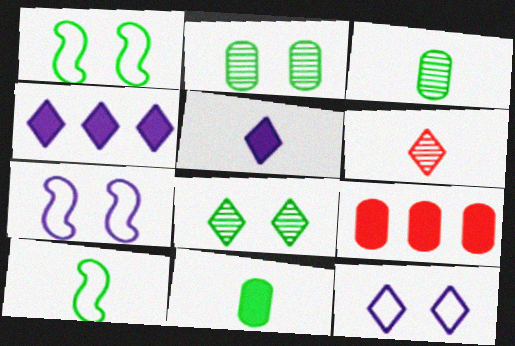[]